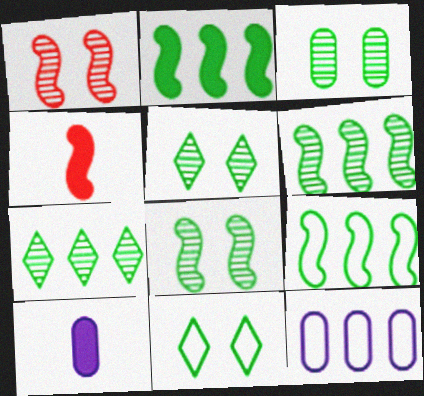[[2, 6, 9], 
[3, 5, 8], 
[4, 5, 12]]